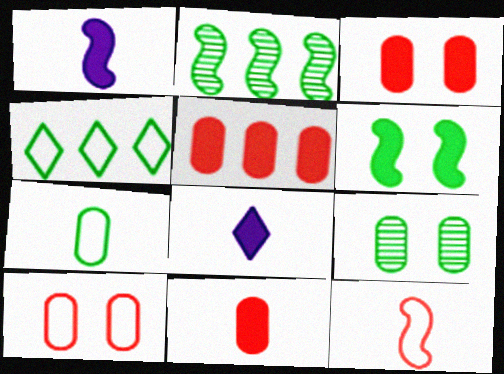[[2, 8, 10], 
[3, 5, 11], 
[5, 6, 8]]